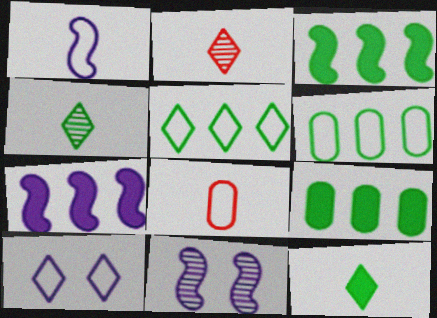[[1, 7, 11]]